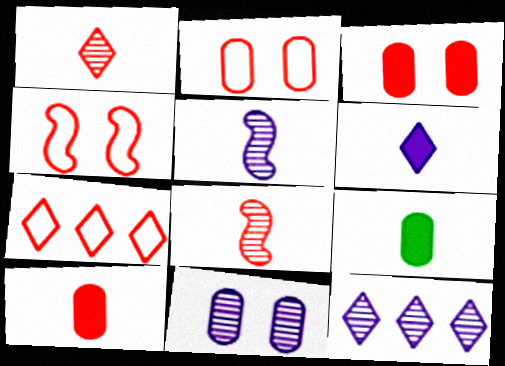[[3, 7, 8], 
[4, 9, 12], 
[5, 11, 12]]